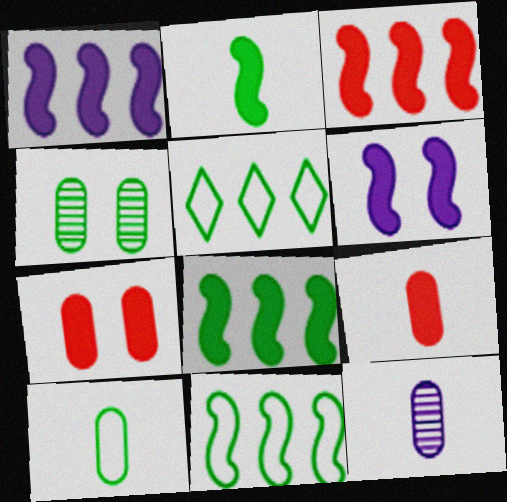[[1, 3, 8], 
[2, 3, 6], 
[2, 4, 5], 
[9, 10, 12]]